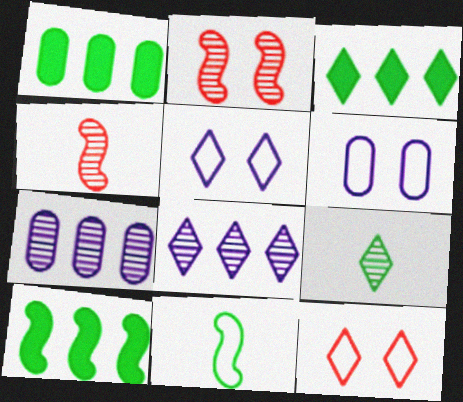[[1, 3, 10], 
[1, 4, 5], 
[2, 7, 9], 
[3, 4, 6]]